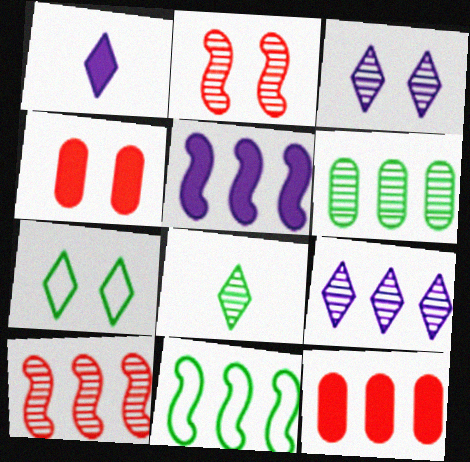[[5, 10, 11], 
[6, 9, 10], 
[9, 11, 12]]